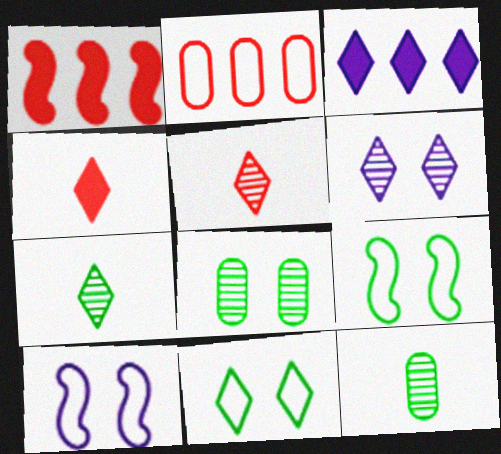[[3, 5, 11]]